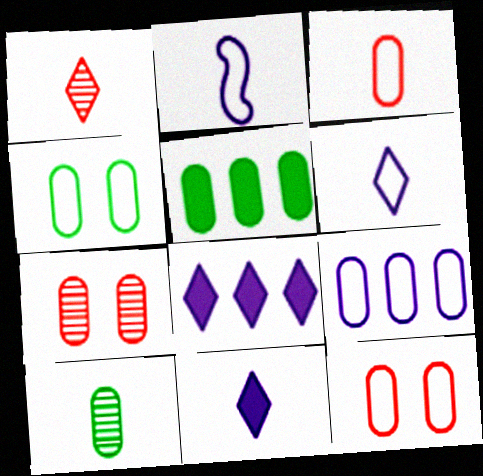[[3, 4, 9], 
[4, 5, 10]]